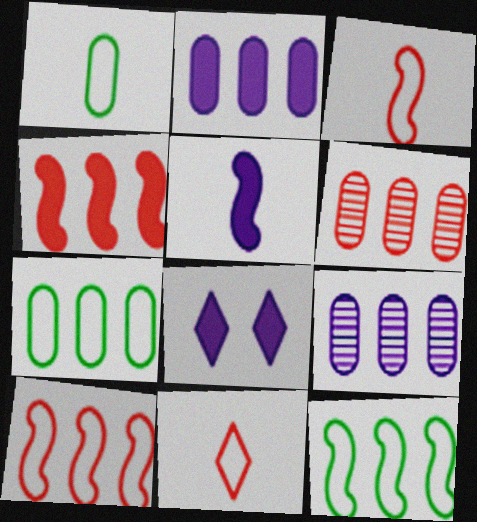[[2, 5, 8], 
[2, 6, 7]]